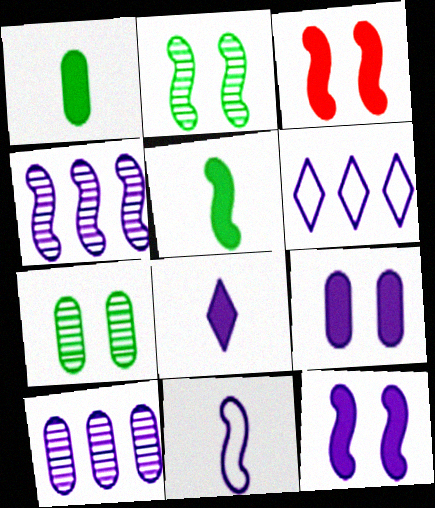[[4, 11, 12]]